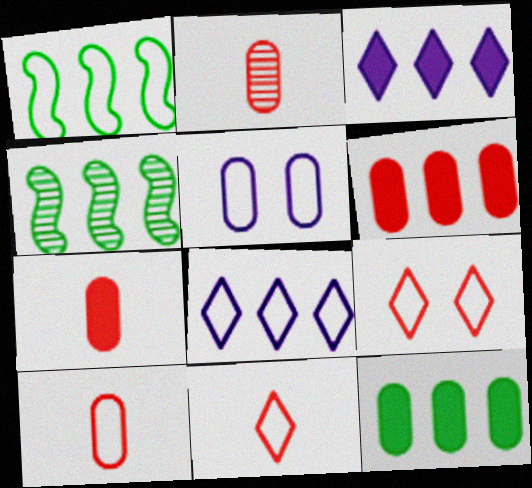[[1, 5, 11], 
[2, 5, 12], 
[2, 7, 10], 
[4, 6, 8]]